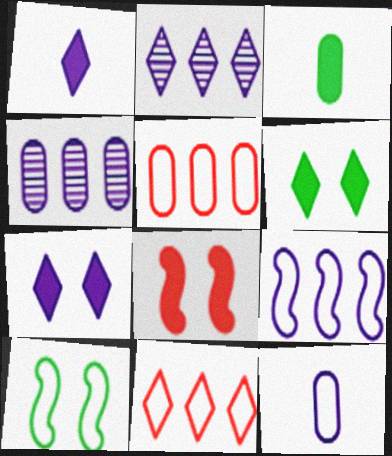[[10, 11, 12]]